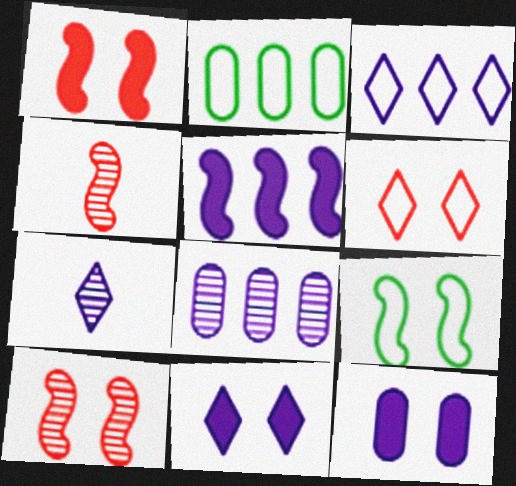[[1, 2, 7], 
[2, 4, 11], 
[3, 5, 8], 
[3, 7, 11], 
[4, 5, 9]]